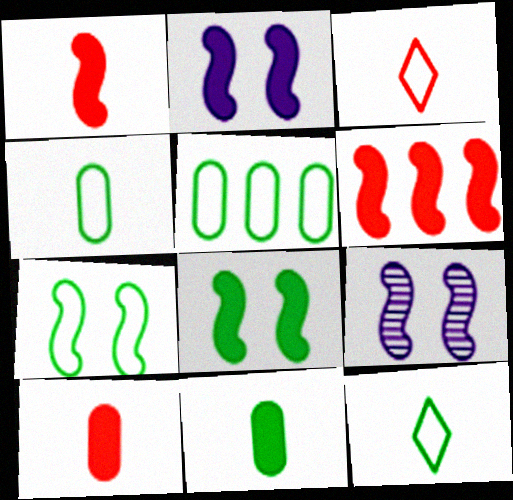[[5, 7, 12]]